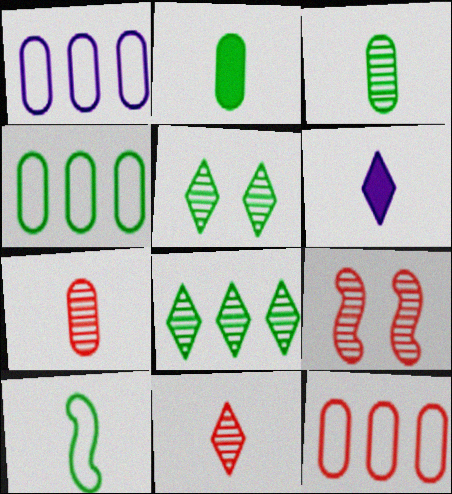[[1, 4, 12], 
[4, 6, 9], 
[6, 7, 10]]